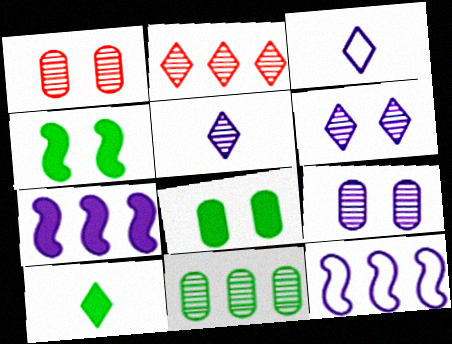[[1, 10, 12], 
[3, 7, 9]]